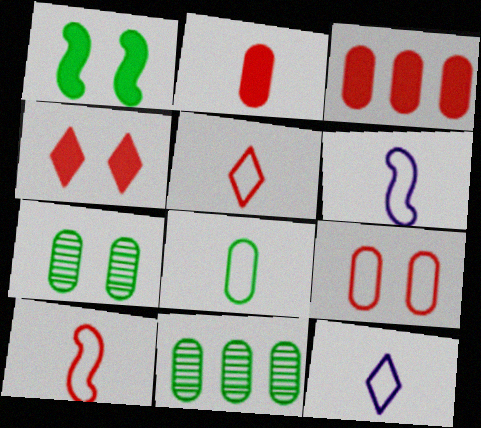[[4, 6, 11], 
[5, 6, 8], 
[8, 10, 12]]